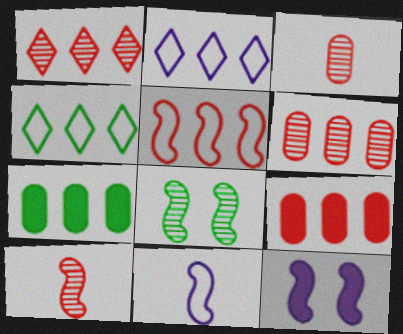[[1, 5, 9], 
[3, 4, 12]]